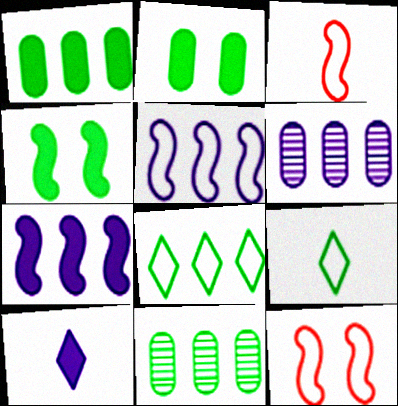[[4, 9, 11], 
[10, 11, 12]]